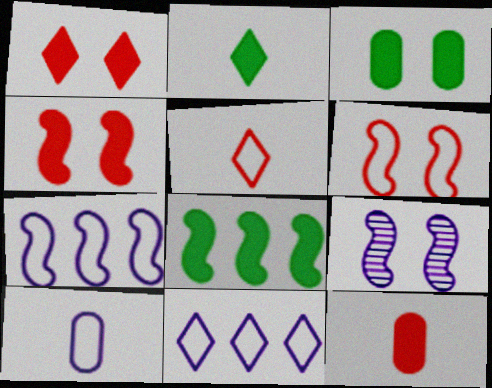[[2, 3, 8]]